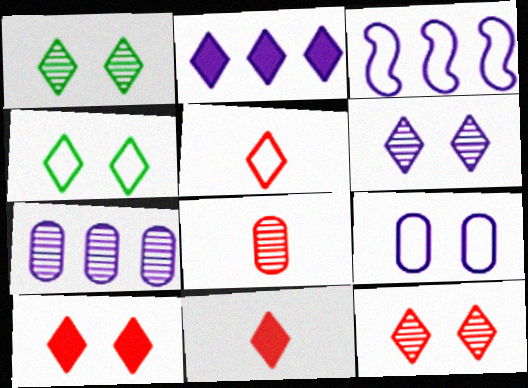[[1, 2, 5], 
[1, 6, 12], 
[2, 3, 7], 
[4, 6, 10]]